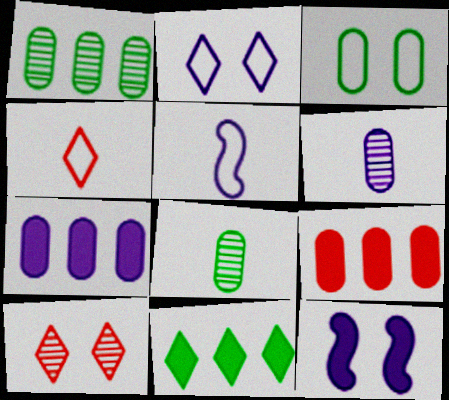[[1, 4, 12], 
[3, 6, 9], 
[3, 10, 12]]